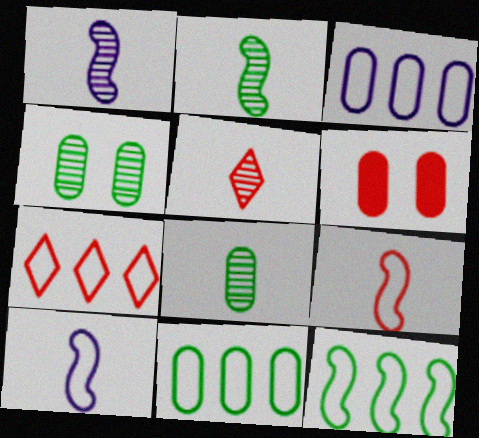[[1, 5, 8], 
[3, 6, 8], 
[3, 7, 12]]